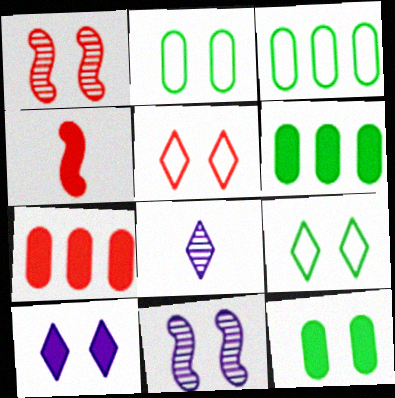[[1, 2, 10], 
[4, 6, 10], 
[5, 11, 12]]